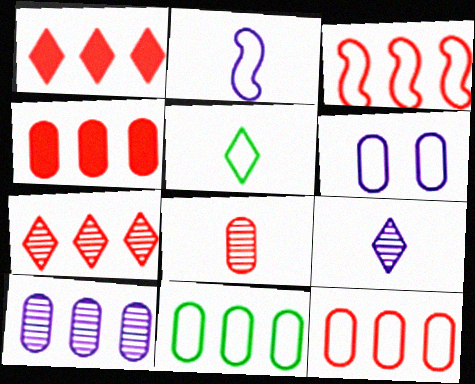[[3, 4, 7], 
[3, 5, 6], 
[4, 10, 11]]